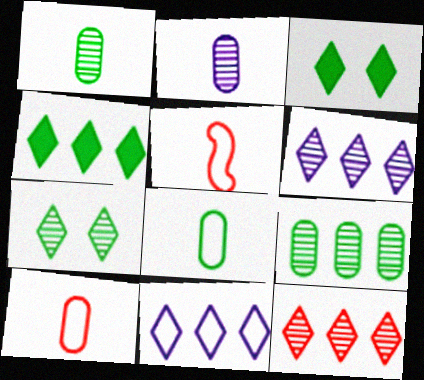[[4, 11, 12]]